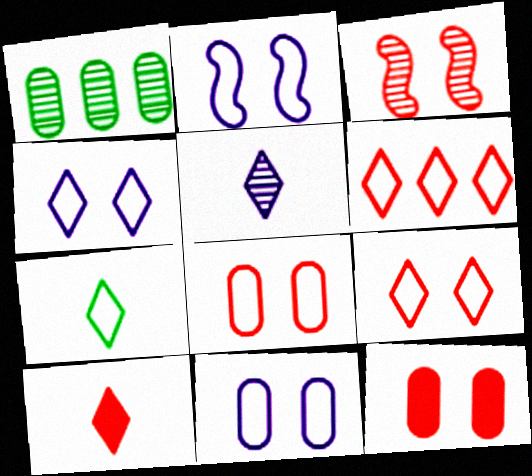[[1, 2, 10], 
[1, 3, 5], 
[2, 4, 11], 
[3, 9, 12], 
[4, 6, 7], 
[5, 7, 10]]